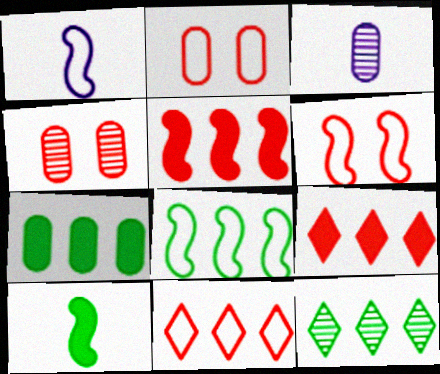[[1, 6, 8], 
[2, 3, 7], 
[7, 8, 12]]